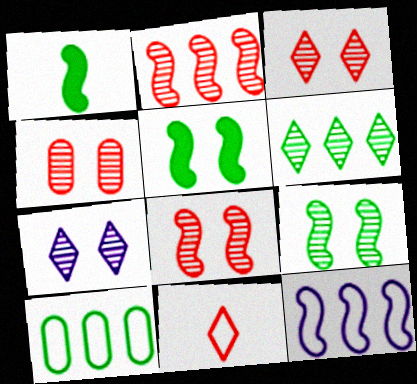[[1, 8, 12], 
[3, 4, 8], 
[4, 7, 9]]